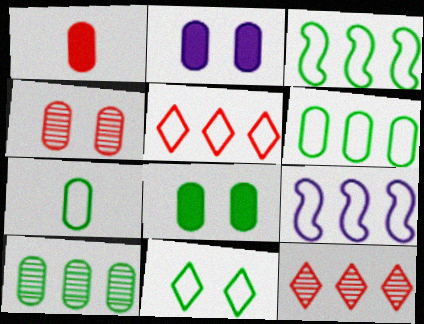[[3, 7, 11], 
[5, 6, 9], 
[7, 8, 10]]